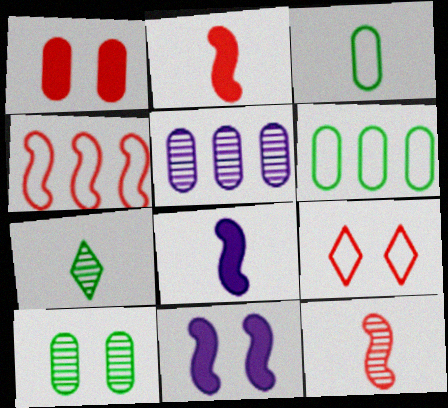[[1, 3, 5], 
[9, 10, 11]]